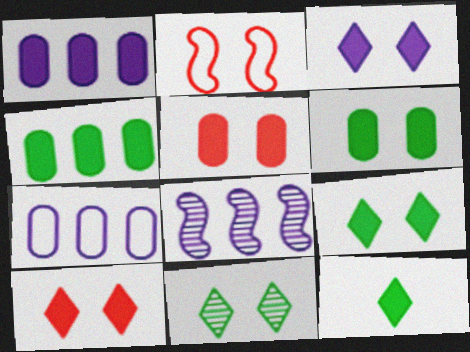[[3, 9, 10]]